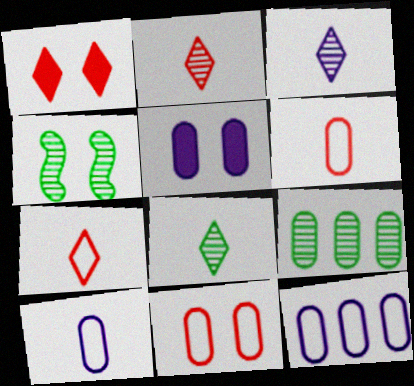[[2, 3, 8], 
[4, 8, 9], 
[5, 6, 9]]